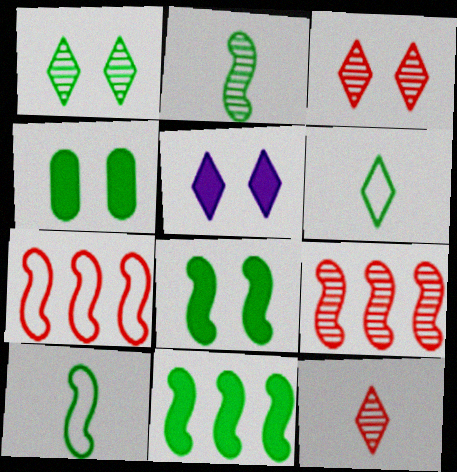[]